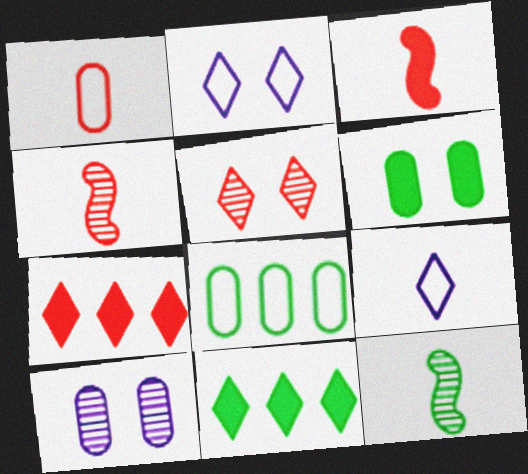[[5, 9, 11]]